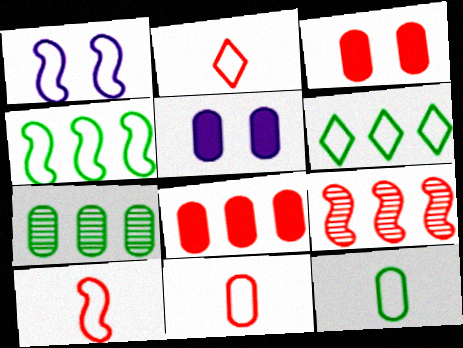[[1, 4, 10], 
[1, 6, 11], 
[2, 3, 9], 
[2, 10, 11], 
[5, 7, 11]]